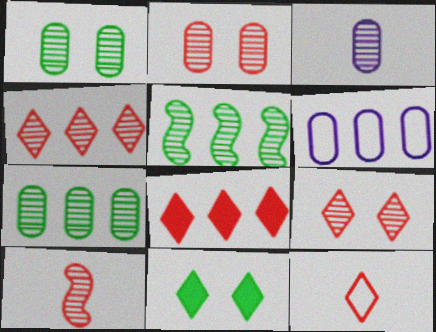[[2, 3, 7], 
[2, 4, 10], 
[3, 5, 9], 
[5, 6, 8], 
[6, 10, 11], 
[8, 9, 12]]